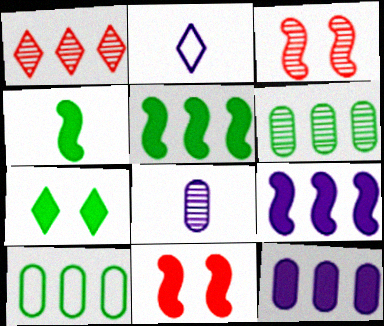[[1, 2, 7], 
[1, 9, 10], 
[2, 6, 11], 
[4, 9, 11]]